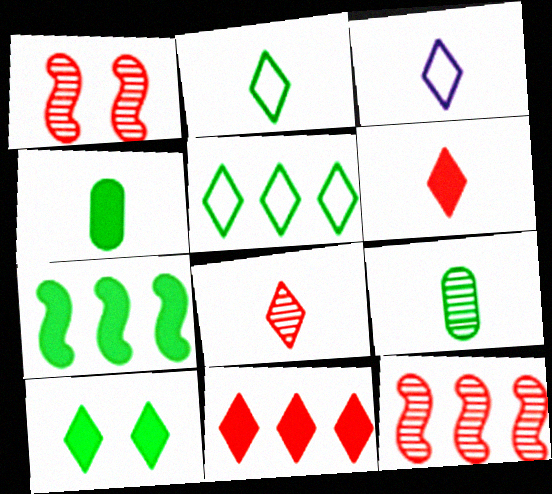[[4, 7, 10]]